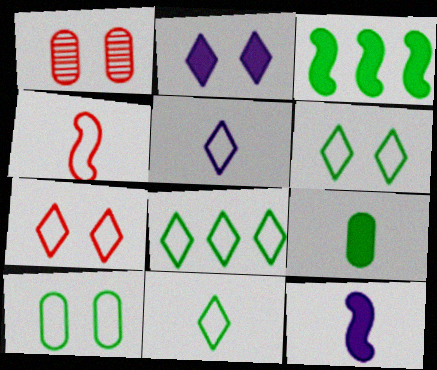[[1, 3, 5], 
[1, 8, 12], 
[5, 7, 8], 
[6, 8, 11]]